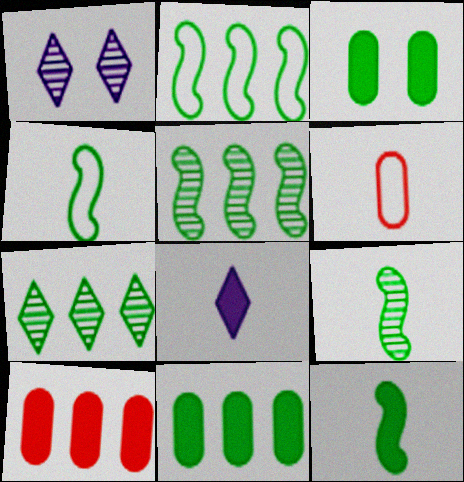[[1, 4, 10], 
[2, 7, 11], 
[3, 4, 7], 
[4, 9, 12], 
[6, 8, 9]]